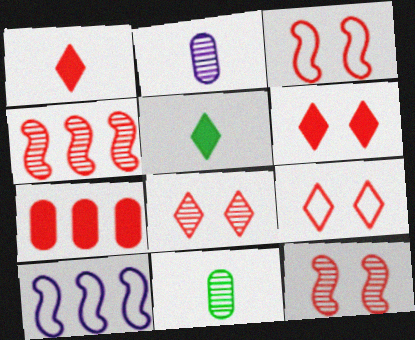[[6, 8, 9], 
[6, 10, 11]]